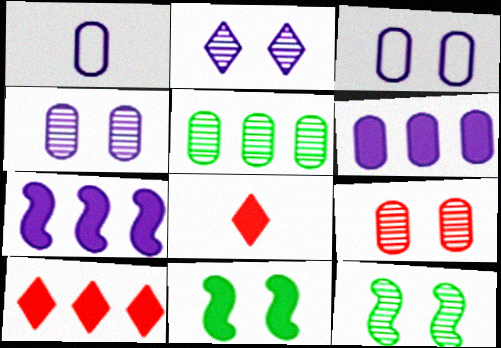[[1, 2, 7], 
[1, 4, 6], 
[1, 10, 12], 
[2, 9, 12], 
[6, 8, 11]]